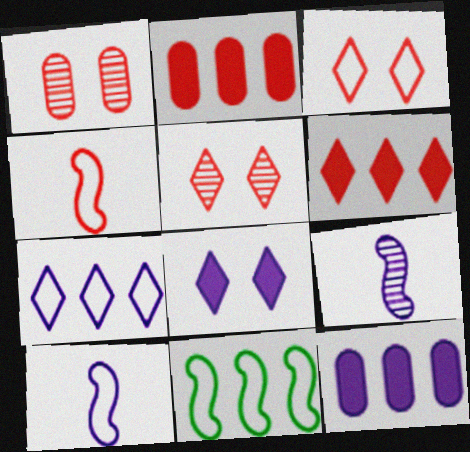[[1, 4, 6], 
[2, 4, 5]]